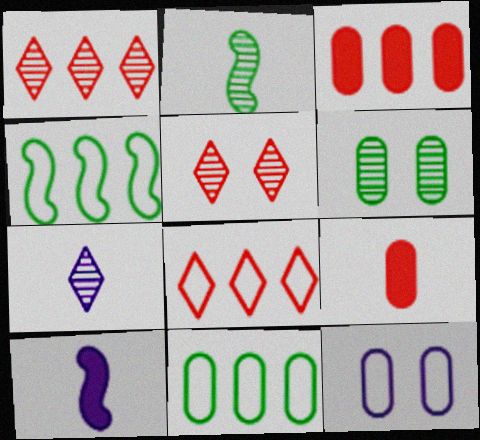[[5, 10, 11], 
[6, 8, 10]]